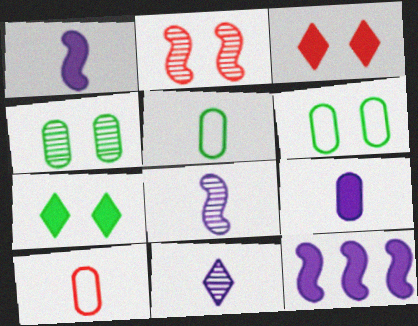[]